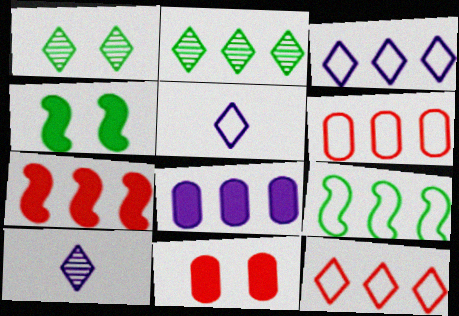[[3, 6, 9], 
[4, 6, 10], 
[9, 10, 11]]